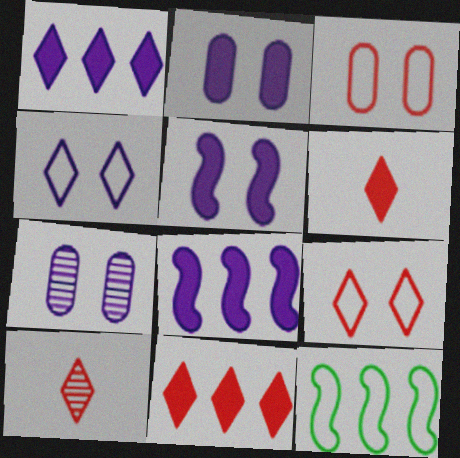[[2, 10, 12], 
[4, 5, 7], 
[6, 7, 12], 
[9, 10, 11]]